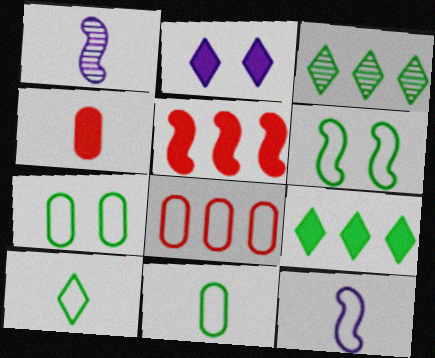[[1, 4, 10], 
[1, 5, 6]]